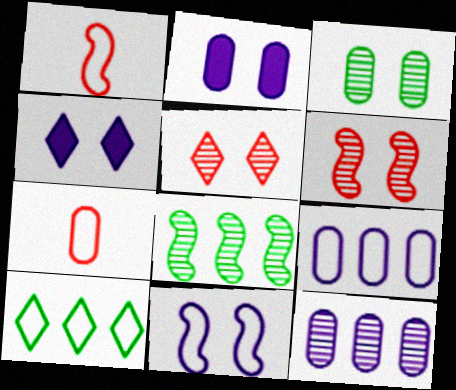[[4, 7, 8], 
[7, 10, 11]]